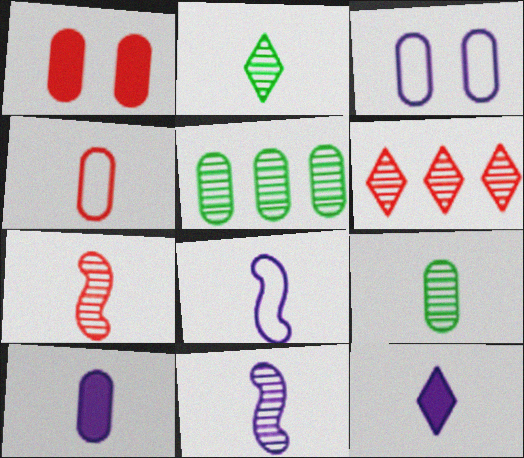[[4, 9, 10]]